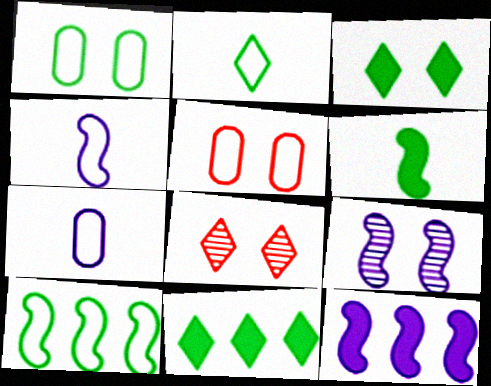[[1, 2, 10], 
[3, 5, 9], 
[4, 9, 12]]